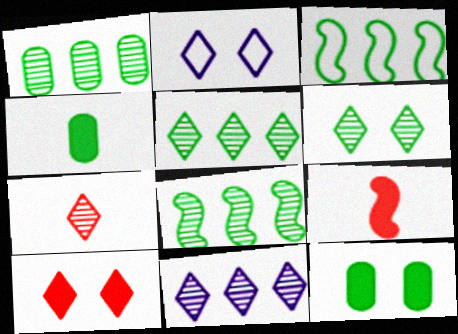[[1, 2, 9], 
[1, 5, 8], 
[2, 6, 10], 
[3, 4, 6], 
[6, 7, 11]]